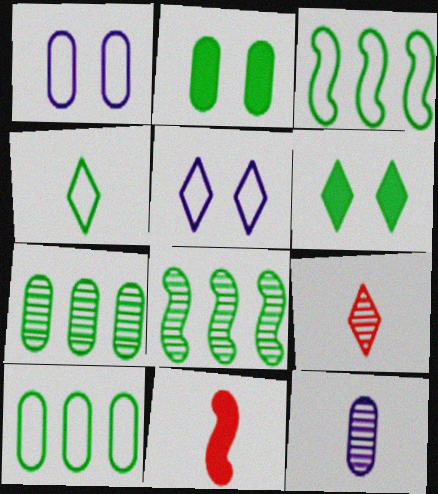[[2, 4, 8], 
[4, 11, 12], 
[5, 7, 11]]